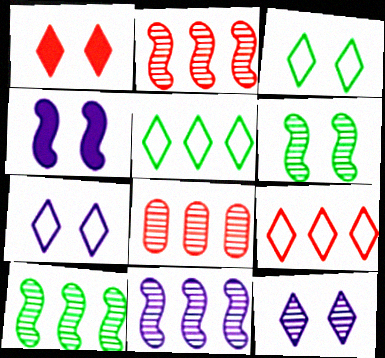[[1, 3, 12], 
[2, 10, 11]]